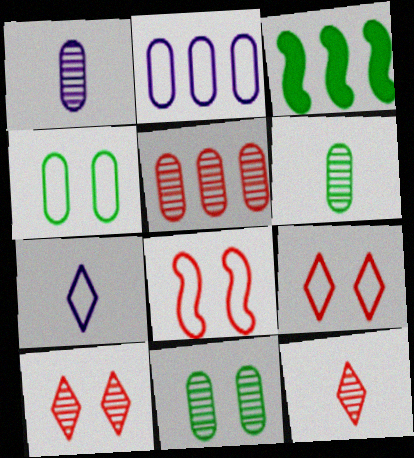[[1, 3, 9], 
[1, 5, 11]]